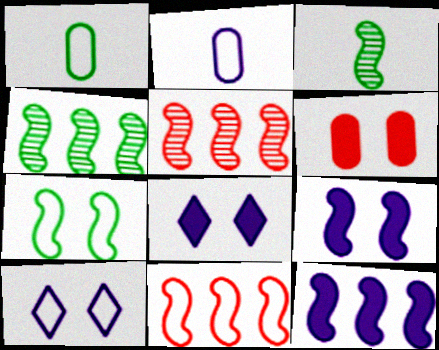[[1, 5, 8], 
[1, 10, 11], 
[3, 9, 11], 
[4, 11, 12]]